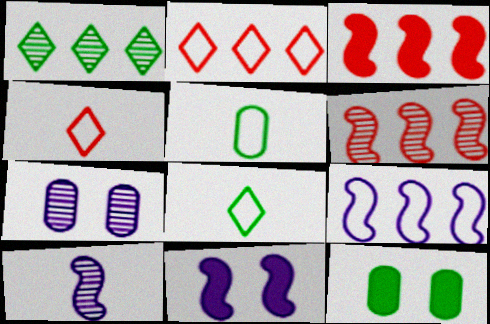[[2, 10, 12], 
[3, 7, 8], 
[9, 10, 11]]